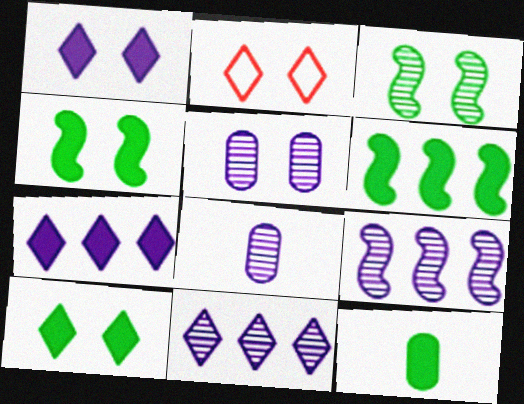[[2, 4, 5], 
[2, 6, 8], 
[2, 9, 12], 
[6, 10, 12]]